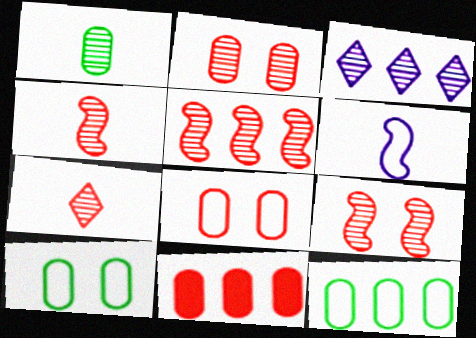[[1, 3, 9], 
[2, 5, 7], 
[4, 5, 9]]